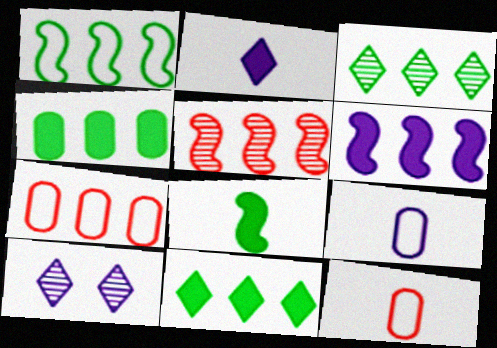[[1, 3, 4], 
[1, 5, 6], 
[3, 6, 7], 
[6, 9, 10], 
[7, 8, 10]]